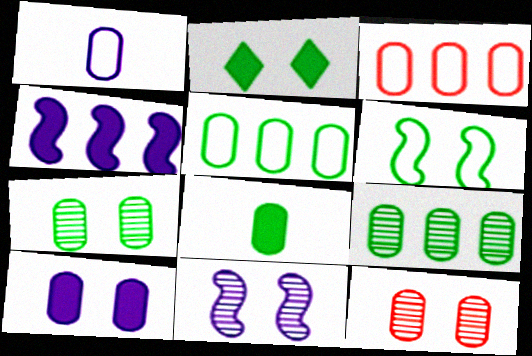[[2, 6, 7], 
[5, 7, 8]]